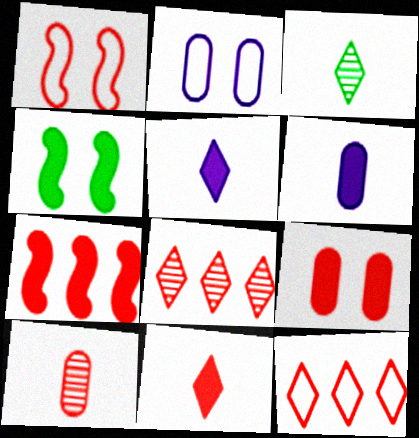[[2, 3, 7], 
[7, 9, 11]]